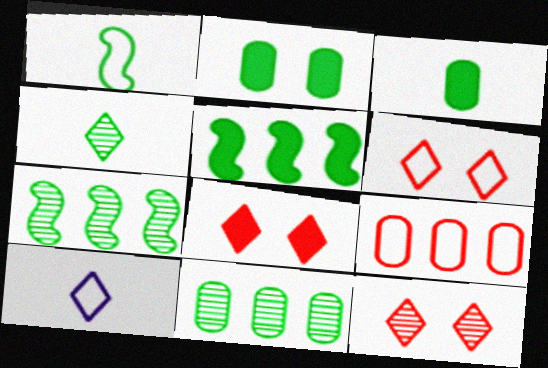[[1, 3, 4], 
[6, 8, 12]]